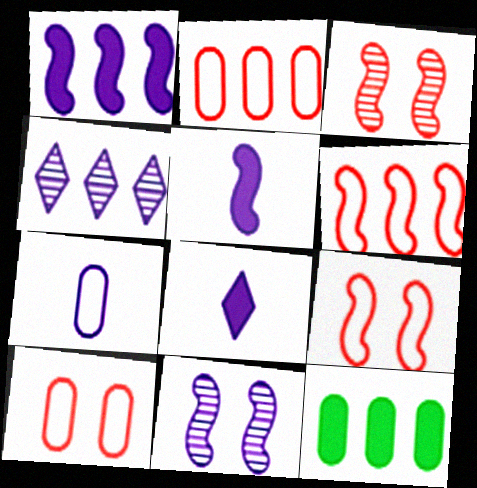[[4, 6, 12]]